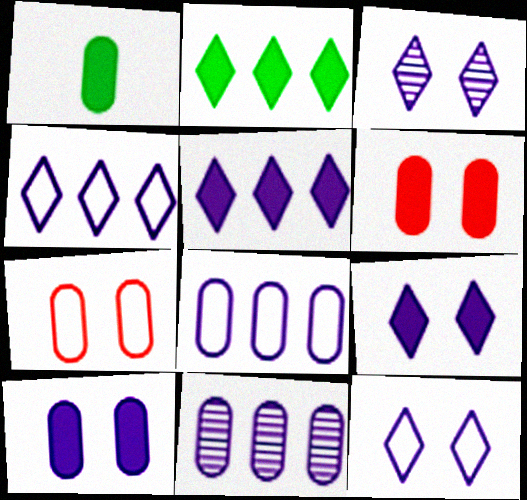[[1, 7, 11], 
[3, 9, 12]]